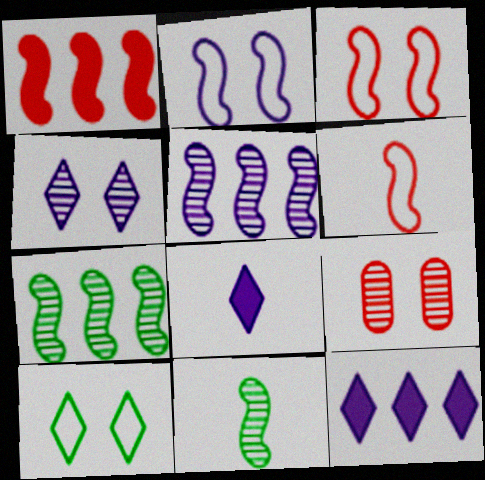[[1, 2, 11]]